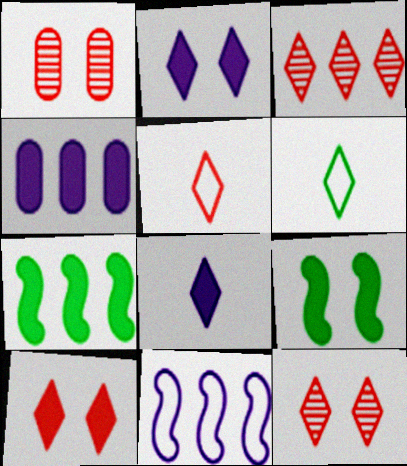[[2, 3, 6], 
[3, 5, 10]]